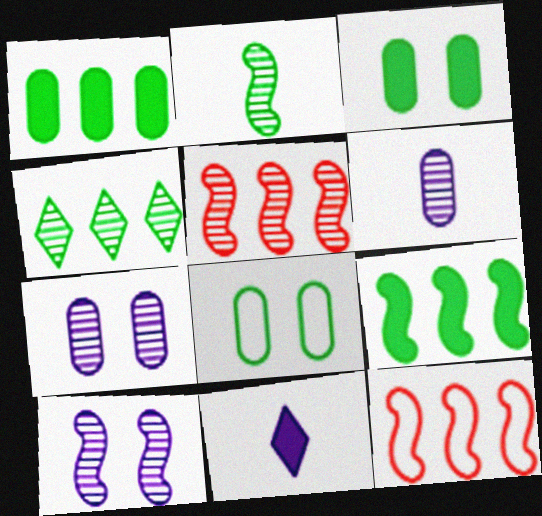[[2, 5, 10], 
[5, 8, 11]]